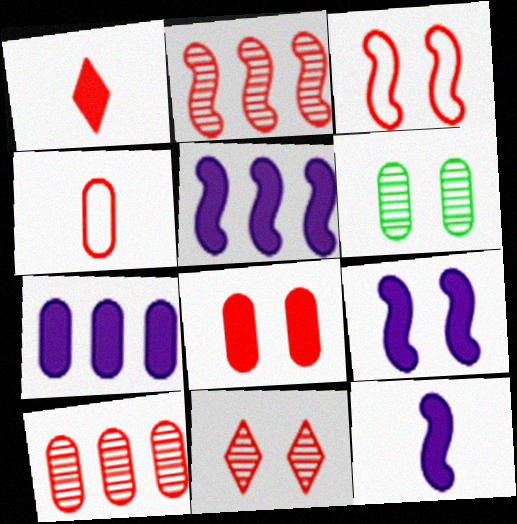[[1, 3, 10], 
[3, 8, 11], 
[4, 6, 7], 
[4, 8, 10], 
[5, 9, 12]]